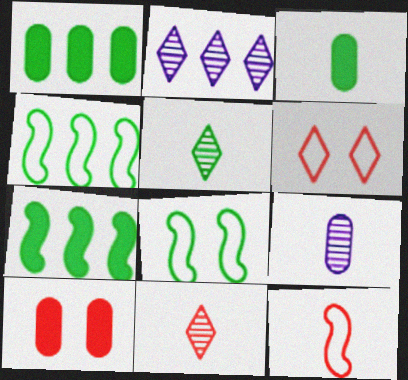[[1, 5, 8], 
[6, 7, 9]]